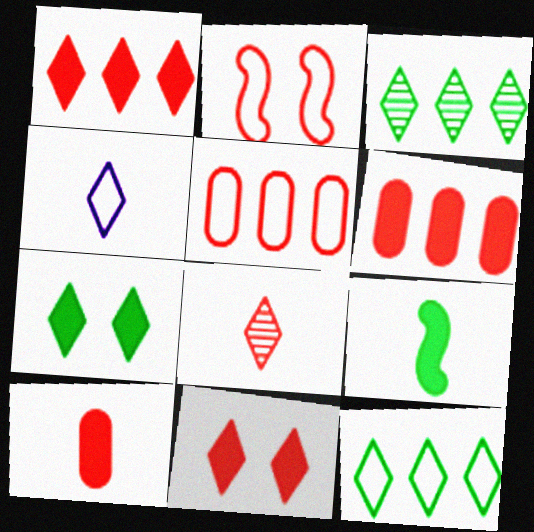[[2, 6, 8], 
[3, 4, 11]]